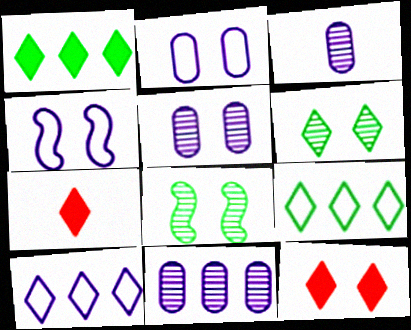[[2, 8, 12], 
[3, 5, 11], 
[6, 7, 10]]